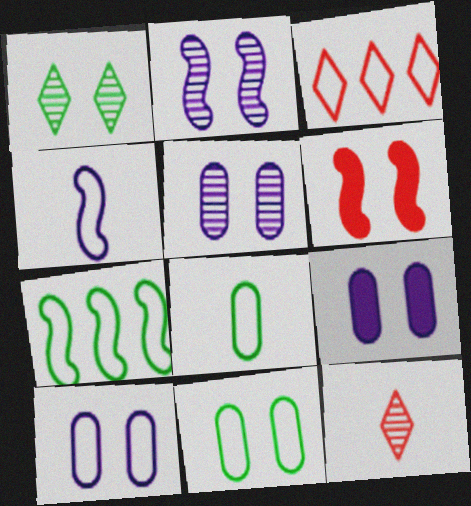[[1, 6, 10], 
[3, 4, 11], 
[5, 9, 10], 
[7, 9, 12]]